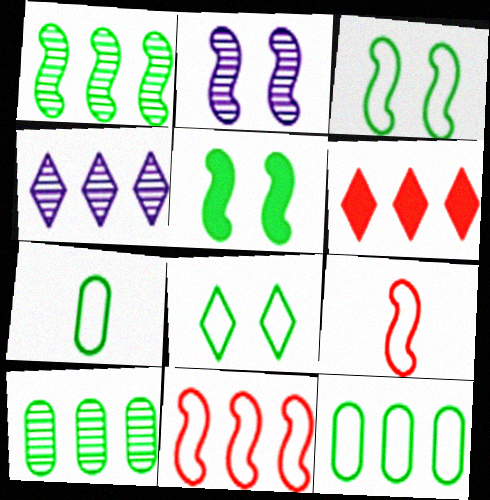[[2, 6, 7]]